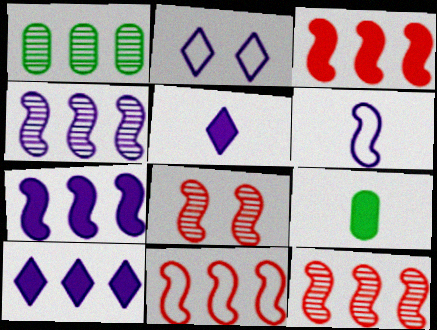[[1, 10, 11], 
[2, 9, 12], 
[3, 11, 12]]